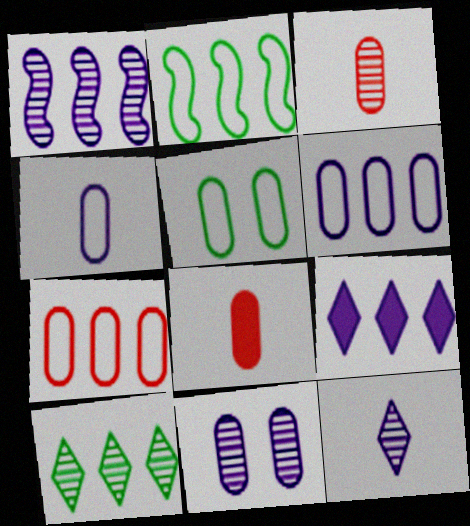[[1, 6, 9], 
[1, 11, 12], 
[4, 5, 7]]